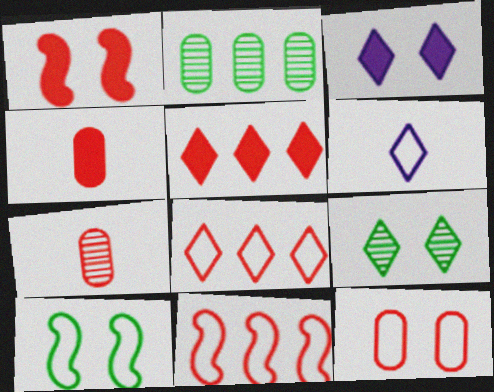[[1, 2, 6], 
[1, 4, 5], 
[1, 7, 8], 
[5, 6, 9]]